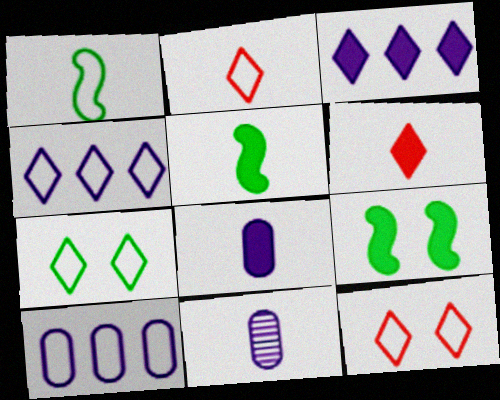[[1, 6, 11], 
[1, 10, 12], 
[2, 4, 7], 
[2, 5, 11], 
[5, 6, 8]]